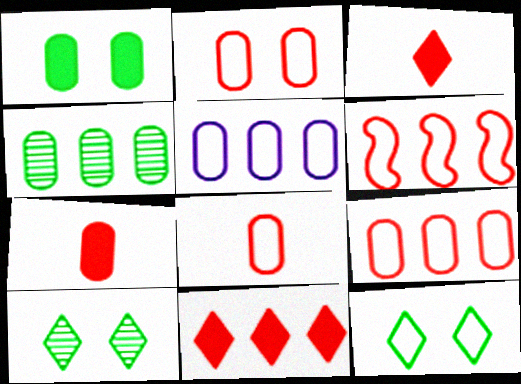[[2, 8, 9]]